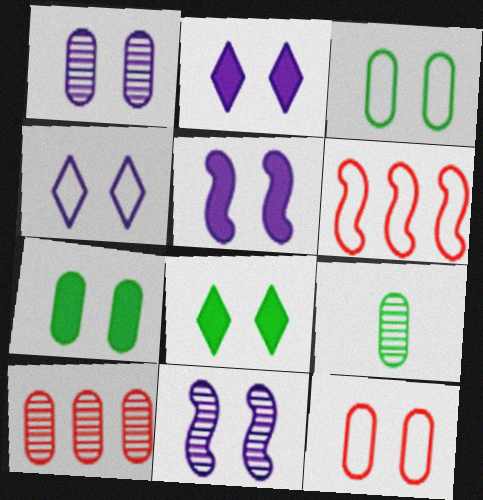[[1, 4, 5], 
[1, 7, 12], 
[1, 9, 10], 
[2, 6, 9], 
[8, 11, 12]]